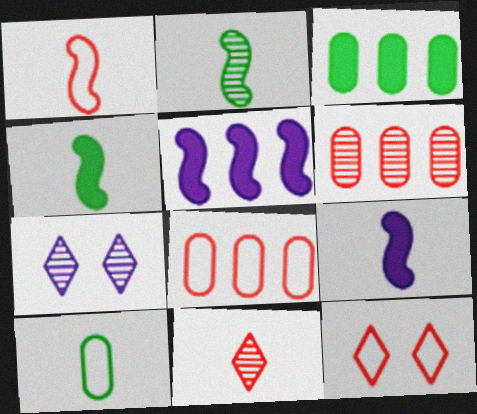[[1, 2, 9], 
[1, 3, 7], 
[1, 8, 12], 
[2, 6, 7], 
[4, 7, 8], 
[9, 10, 11]]